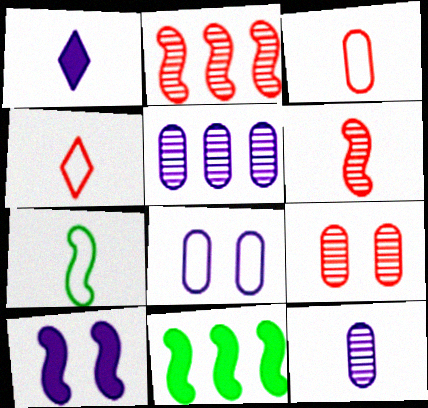[[2, 7, 10]]